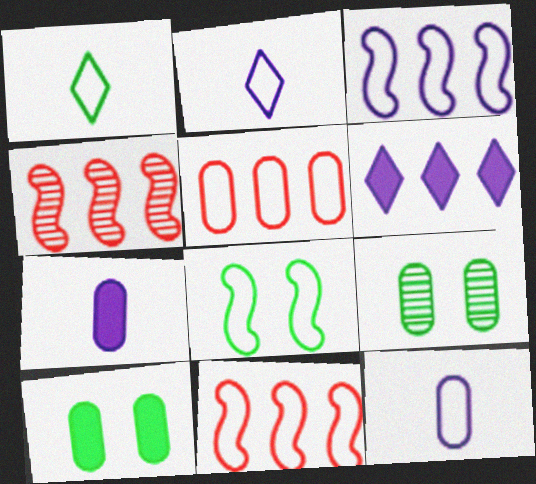[[2, 4, 10], 
[2, 5, 8], 
[5, 7, 9]]